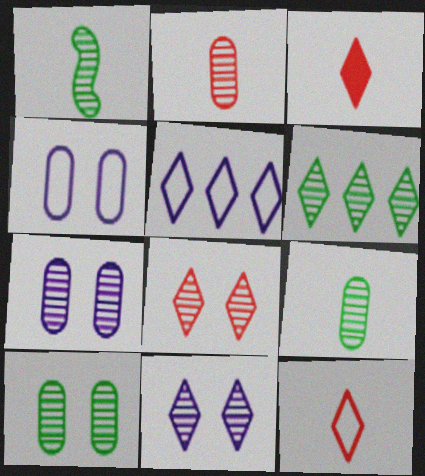[[1, 6, 10]]